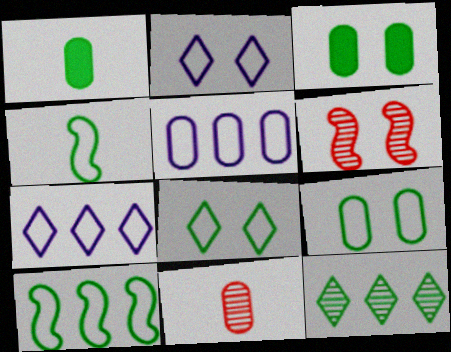[[1, 6, 7], 
[2, 3, 6], 
[3, 4, 12], 
[3, 5, 11]]